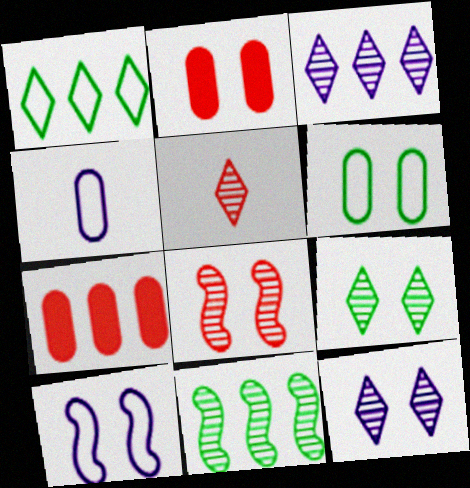[[2, 9, 10], 
[3, 5, 9]]